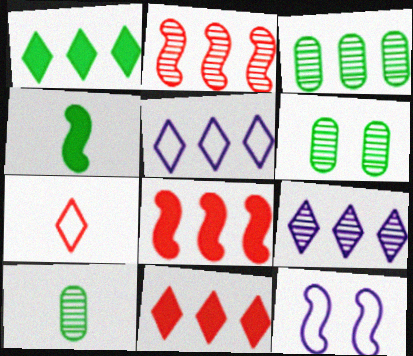[[2, 3, 9], 
[2, 4, 12], 
[3, 5, 8], 
[3, 6, 10], 
[10, 11, 12]]